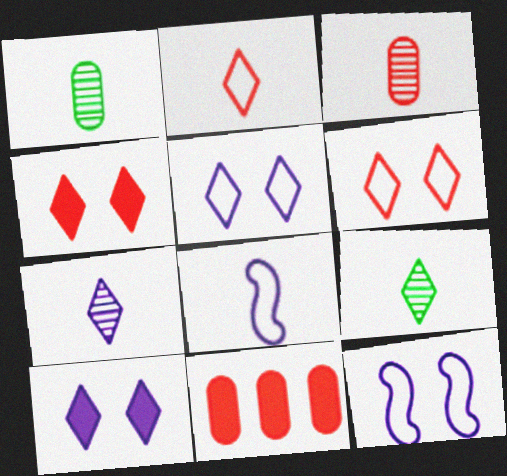[[9, 11, 12]]